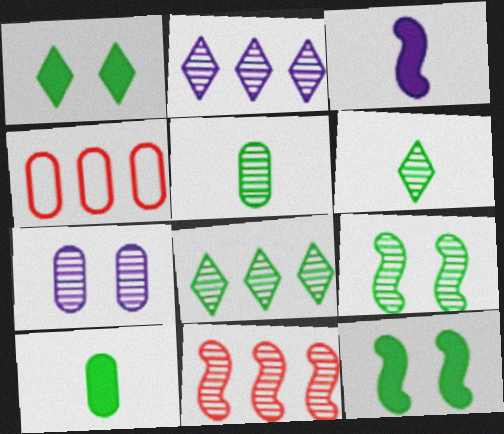[[4, 7, 10], 
[5, 8, 9], 
[6, 7, 11]]